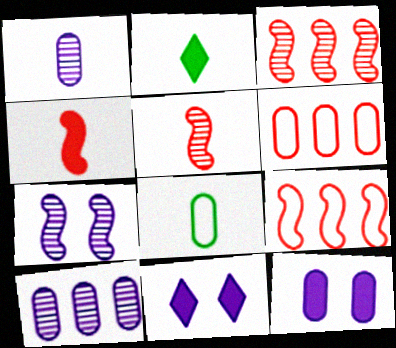[[2, 6, 7], 
[3, 8, 11]]